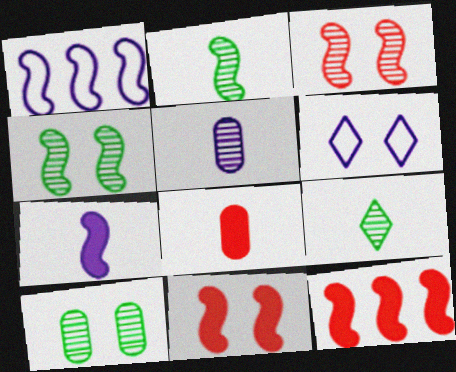[[1, 2, 11], 
[6, 10, 11]]